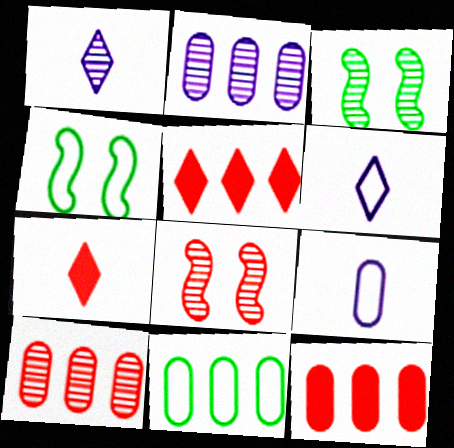[[1, 3, 10], 
[1, 4, 12], 
[2, 4, 7], 
[2, 11, 12], 
[3, 5, 9], 
[3, 6, 12]]